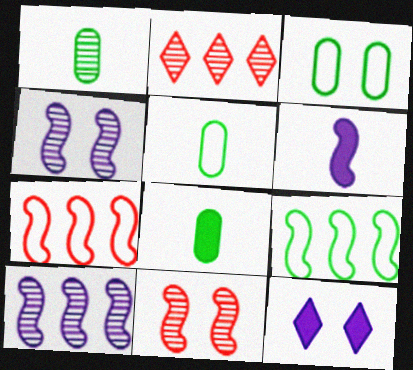[[1, 2, 4], 
[1, 5, 8], 
[1, 7, 12], 
[2, 3, 6], 
[3, 11, 12], 
[6, 9, 11]]